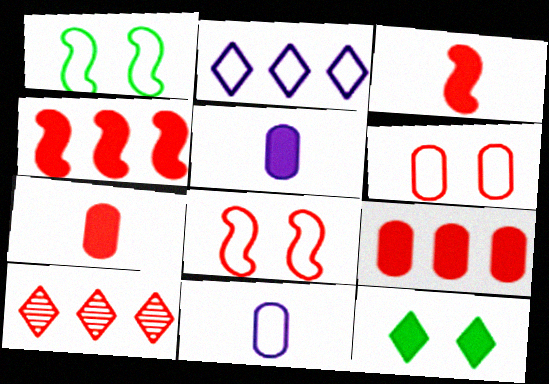[[1, 5, 10], 
[3, 6, 10], 
[4, 5, 12], 
[7, 8, 10]]